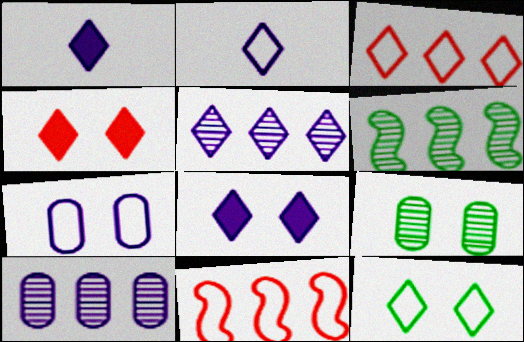[[1, 9, 11], 
[2, 3, 12], 
[2, 5, 8]]